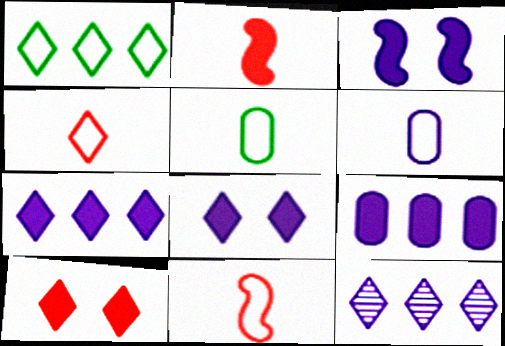[[3, 6, 12]]